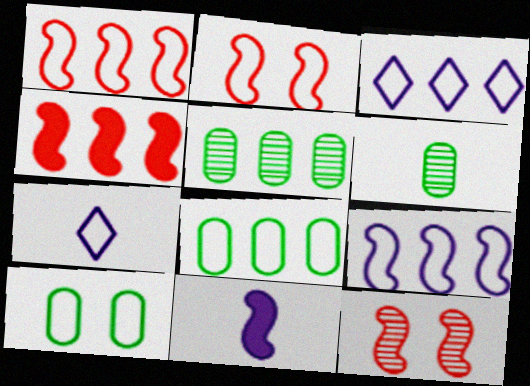[[1, 3, 8], 
[1, 7, 10], 
[2, 7, 8], 
[3, 4, 5]]